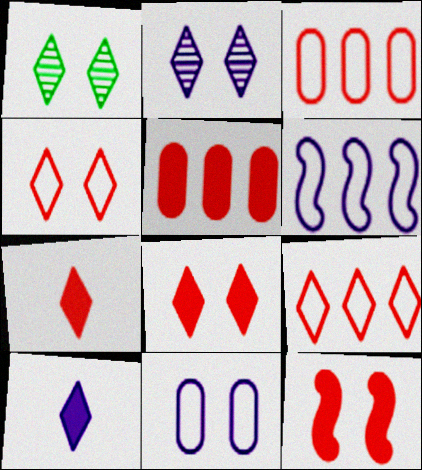[[1, 9, 10], 
[1, 11, 12], 
[5, 7, 12]]